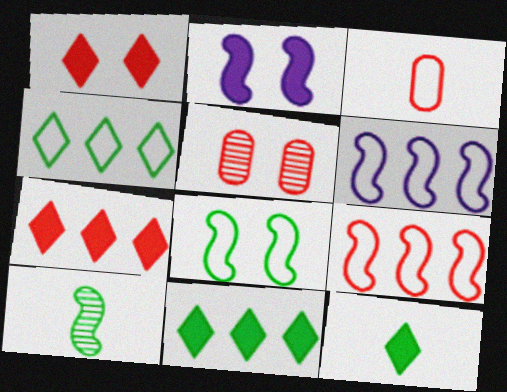[[2, 9, 10], 
[5, 6, 12]]